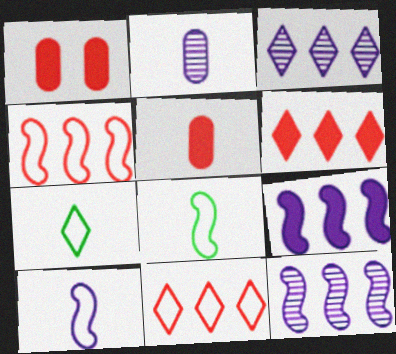[[1, 3, 8], 
[1, 7, 12]]